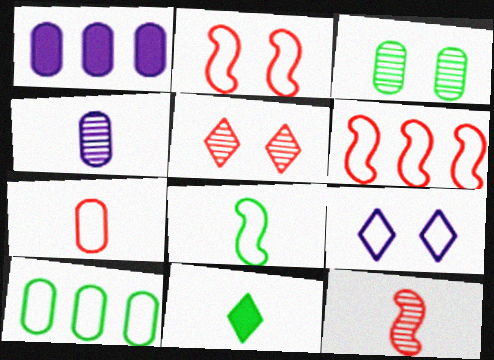[[1, 3, 7], 
[1, 5, 8]]